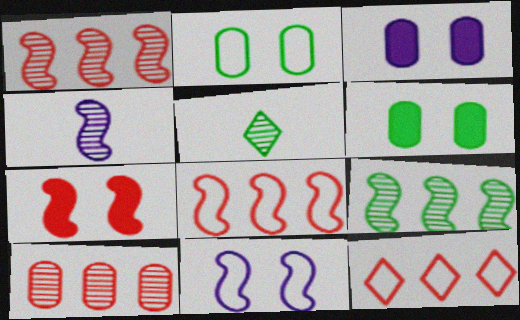[[3, 5, 8], 
[4, 6, 12]]